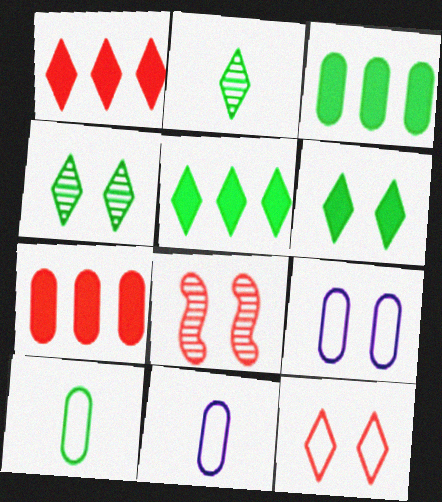[[5, 8, 11], 
[6, 8, 9]]